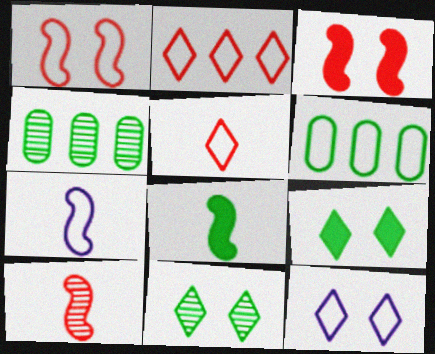[[6, 8, 11], 
[7, 8, 10]]